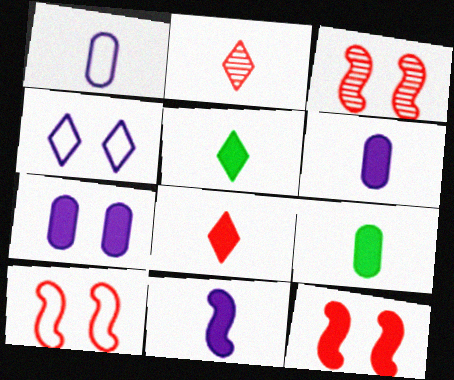[[3, 10, 12], 
[8, 9, 11]]